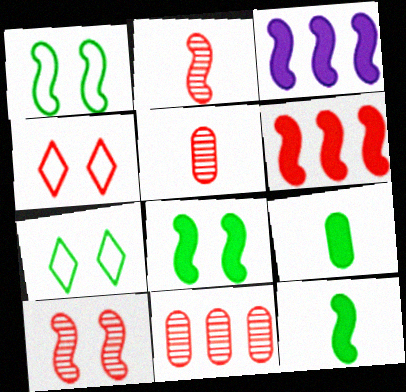[[1, 2, 3], 
[3, 5, 7], 
[4, 5, 6]]